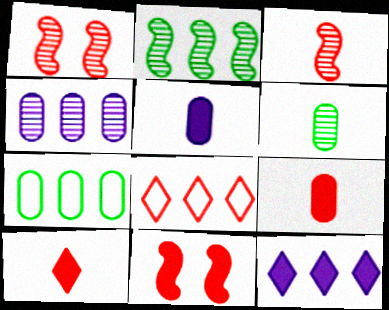[[1, 8, 9]]